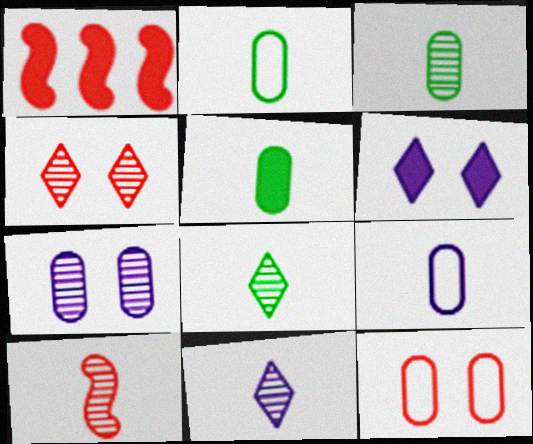[[1, 5, 6], 
[2, 3, 5], 
[3, 10, 11]]